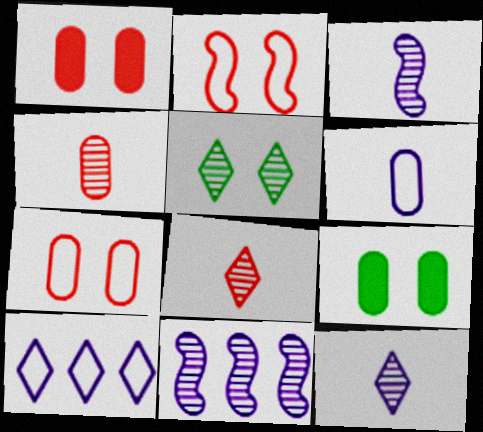[[4, 5, 11]]